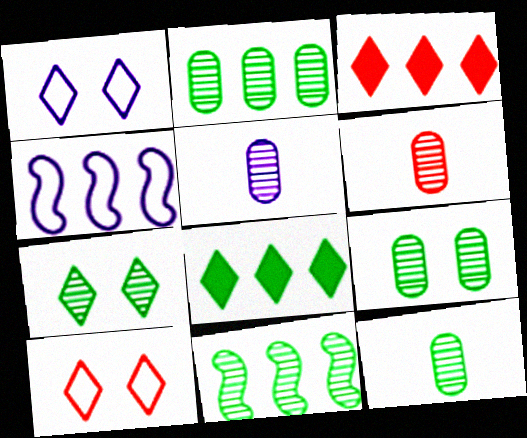[[2, 3, 4], 
[2, 9, 12], 
[5, 6, 12], 
[7, 11, 12]]